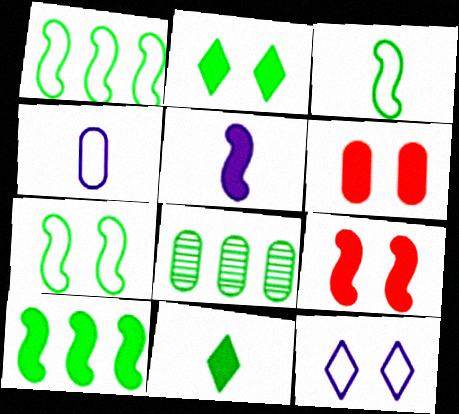[[1, 3, 7], 
[2, 3, 8], 
[4, 6, 8], 
[5, 9, 10], 
[7, 8, 11]]